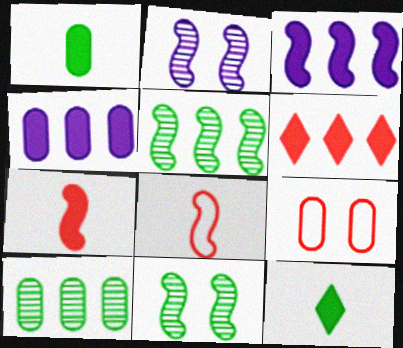[[3, 8, 11]]